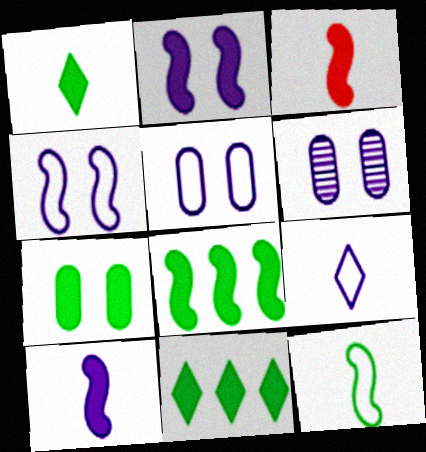[[1, 7, 8], 
[2, 3, 8]]